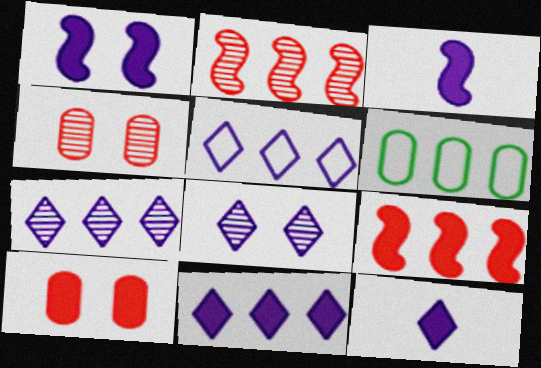[[2, 6, 11], 
[5, 7, 11], 
[5, 8, 12], 
[6, 7, 9]]